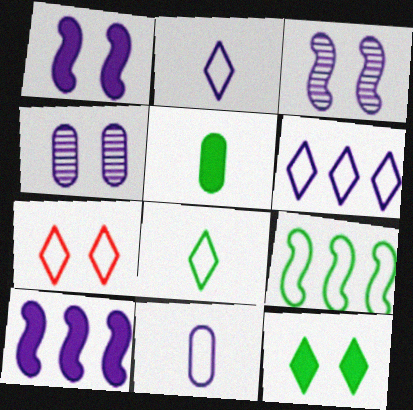[[2, 4, 10], 
[6, 7, 8], 
[7, 9, 11]]